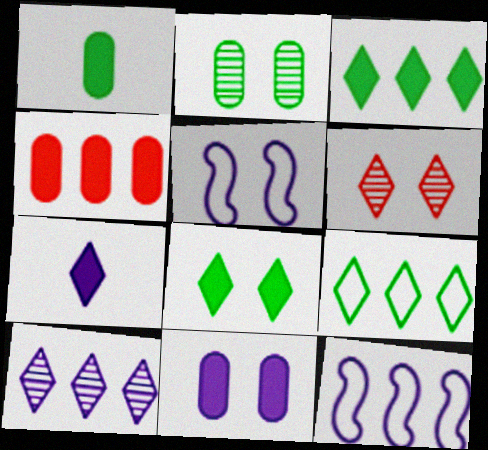[[1, 4, 11], 
[1, 6, 12], 
[6, 7, 9]]